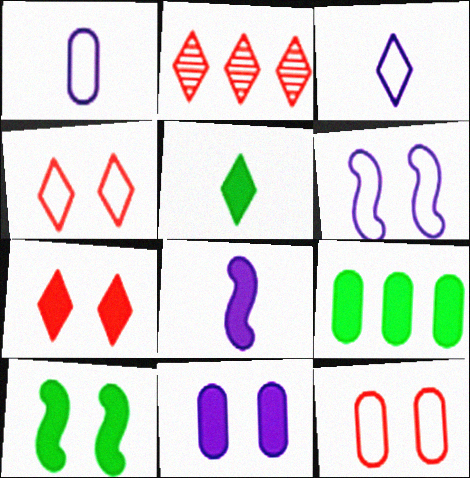[[1, 2, 10], 
[5, 9, 10], 
[7, 8, 9], 
[7, 10, 11]]